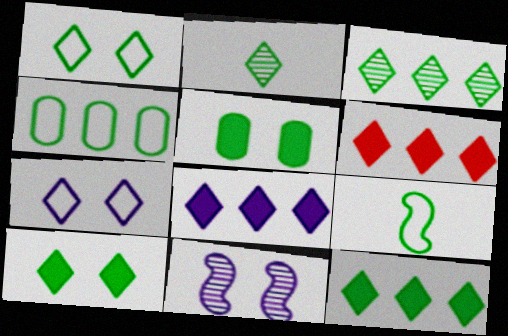[[1, 2, 12], 
[1, 4, 9], 
[2, 6, 7], 
[3, 5, 9], 
[6, 8, 12]]